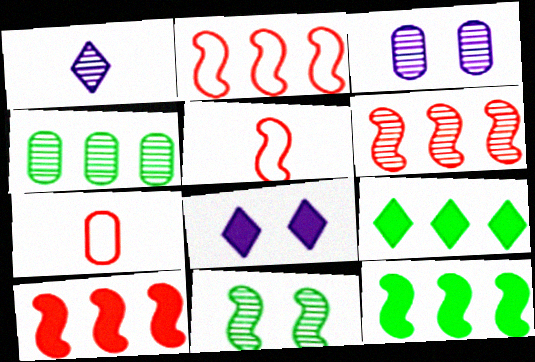[[2, 6, 10], 
[3, 5, 9], 
[4, 5, 8]]